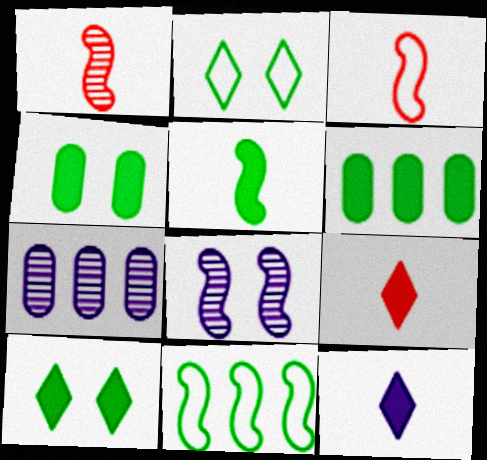[[3, 7, 10], 
[5, 6, 10]]